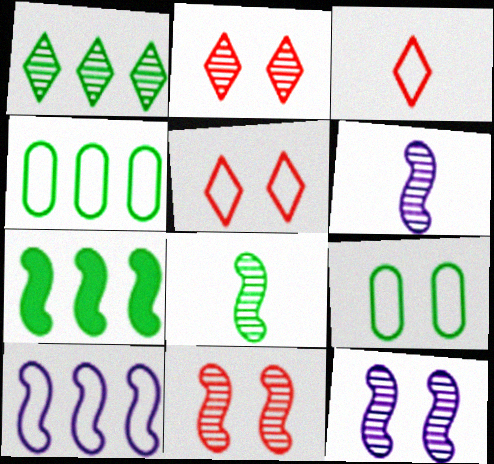[[1, 4, 7], 
[3, 9, 10]]